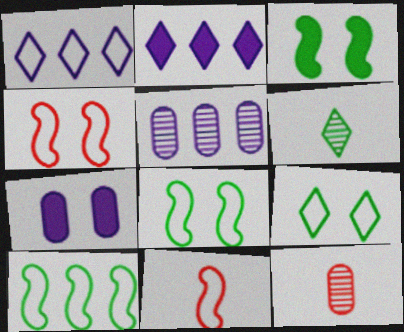[[1, 3, 12], 
[2, 8, 12]]